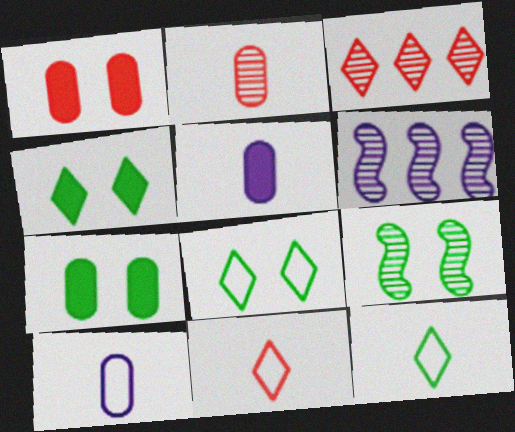[[1, 6, 12], 
[6, 7, 11], 
[7, 8, 9]]